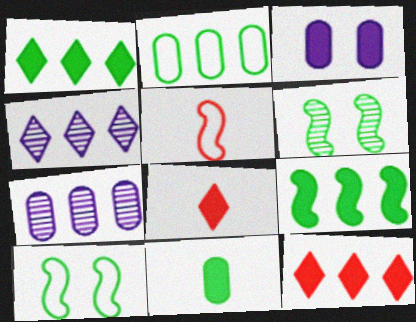[[3, 8, 9], 
[7, 8, 10]]